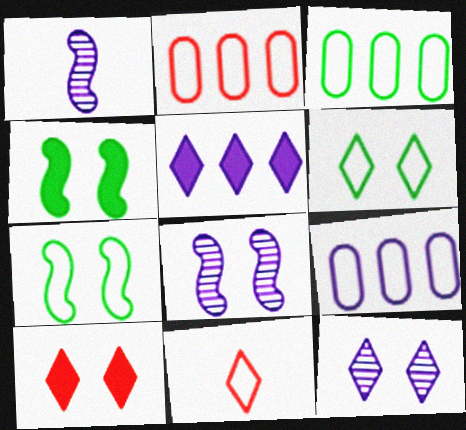[[1, 3, 10], 
[2, 3, 9], 
[6, 10, 12], 
[7, 9, 11]]